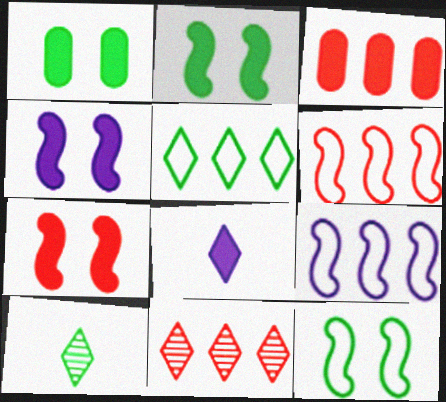[[2, 3, 8], 
[2, 4, 7], 
[3, 6, 11]]